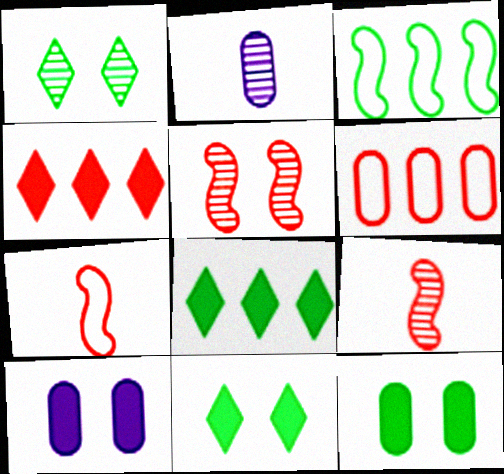[[2, 6, 12]]